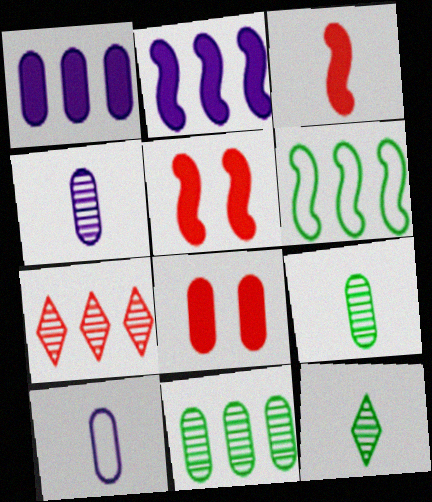[[1, 6, 7], 
[3, 10, 12], 
[8, 10, 11]]